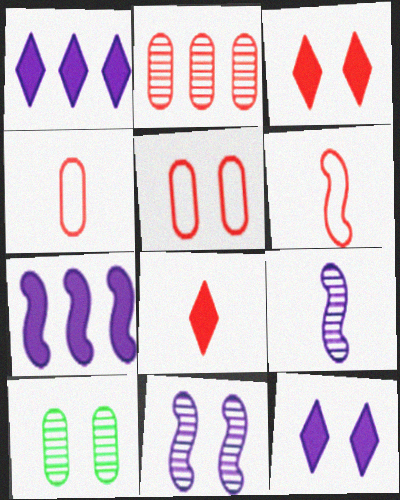[[1, 6, 10], 
[2, 3, 6]]